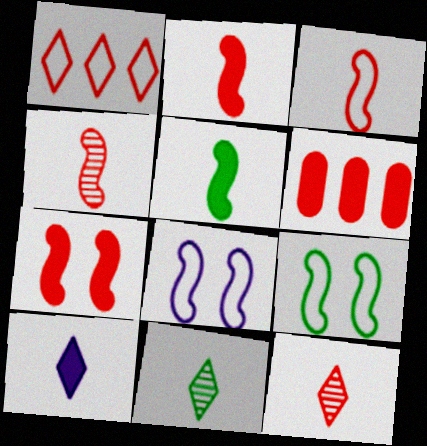[[2, 3, 4], 
[6, 8, 11]]